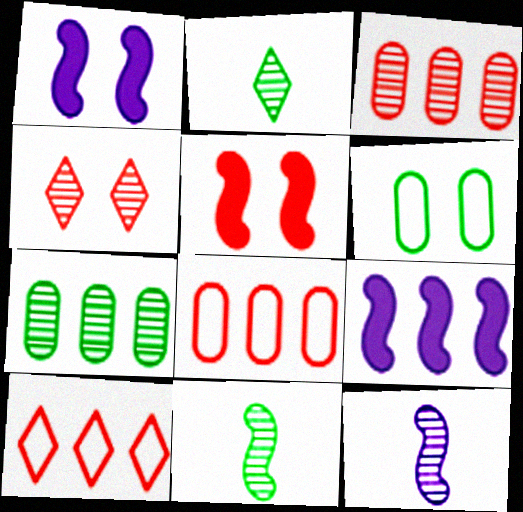[[1, 2, 8], 
[1, 4, 6], 
[4, 7, 12], 
[7, 9, 10]]